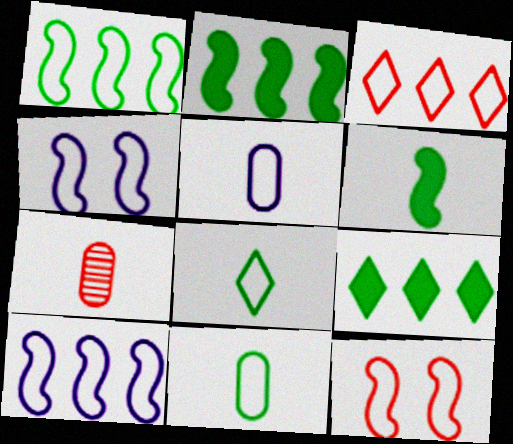[[3, 4, 11], 
[4, 7, 9]]